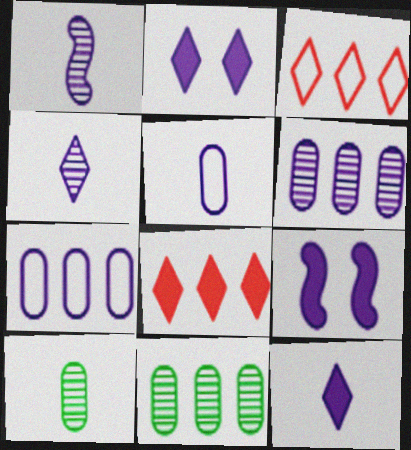[[1, 2, 7], 
[1, 5, 12], 
[3, 9, 10], 
[4, 7, 9]]